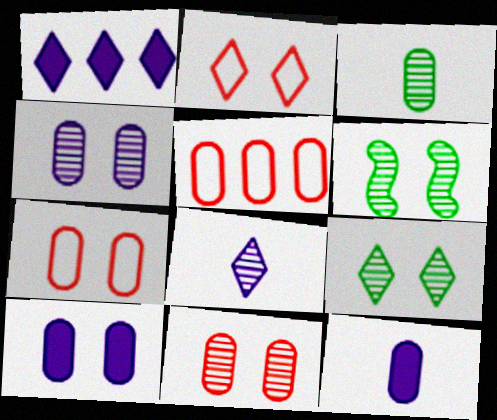[[2, 6, 10], 
[3, 5, 10]]